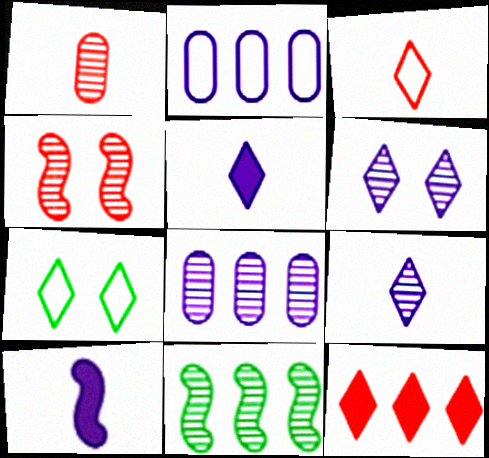[[1, 6, 11], 
[2, 6, 10], 
[2, 11, 12], 
[7, 9, 12]]